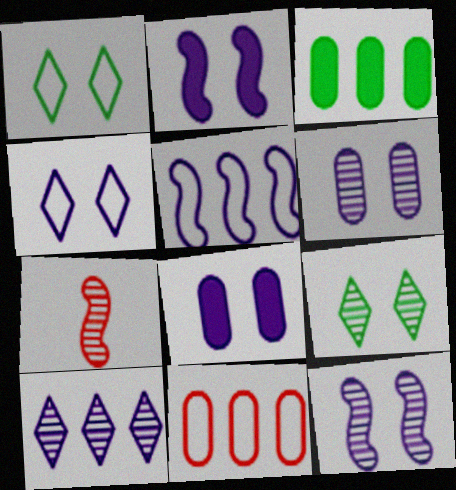[[2, 4, 6], 
[3, 4, 7], 
[4, 8, 12]]